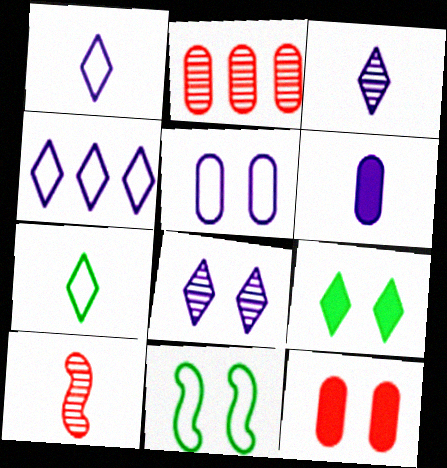[[6, 7, 10], 
[8, 11, 12]]